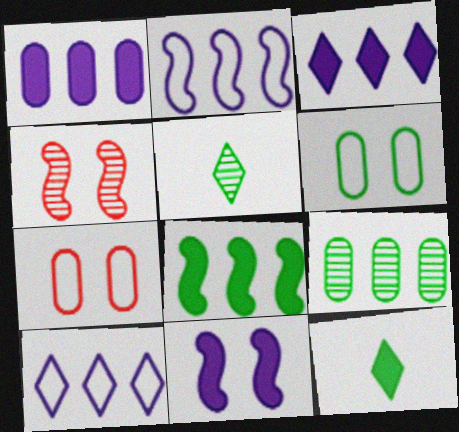[[5, 6, 8]]